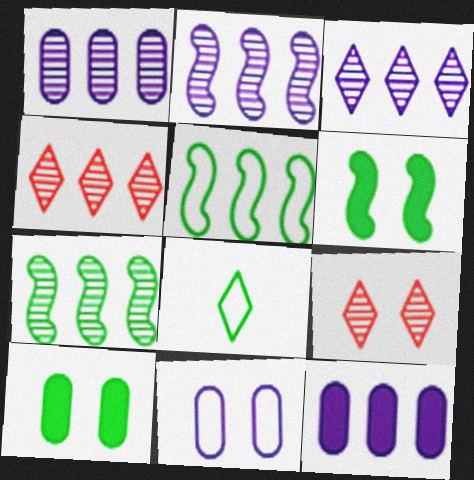[[1, 2, 3], 
[1, 4, 7], 
[4, 5, 12], 
[6, 9, 11], 
[7, 8, 10]]